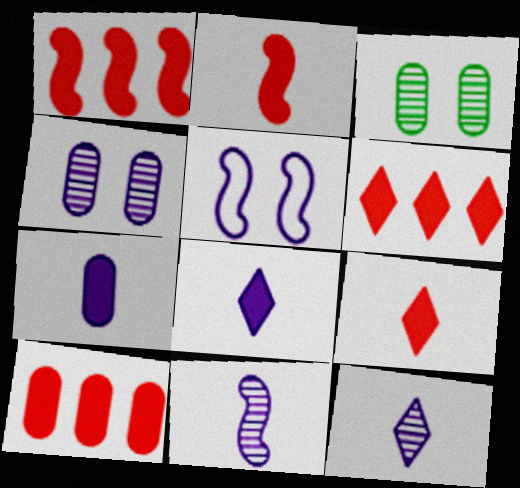[[1, 6, 10]]